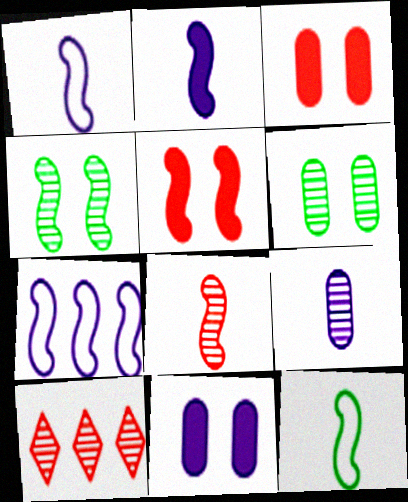[[2, 8, 12], 
[4, 9, 10], 
[10, 11, 12]]